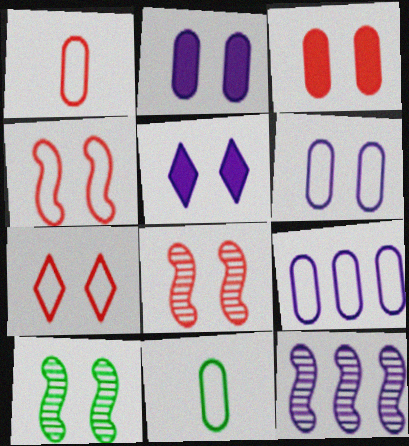[[2, 7, 10], 
[3, 7, 8]]